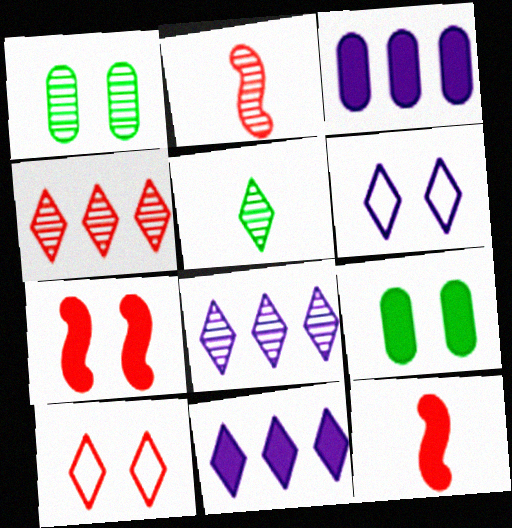[[1, 2, 8], 
[1, 6, 7], 
[5, 10, 11], 
[9, 11, 12]]